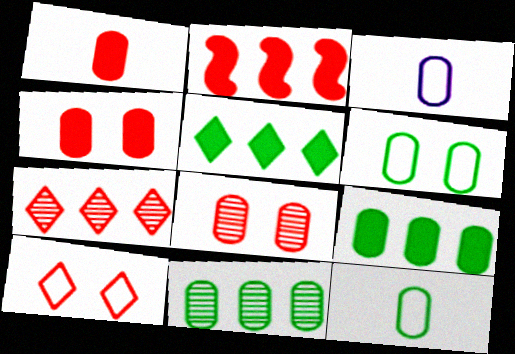[[3, 4, 11], 
[3, 8, 9]]